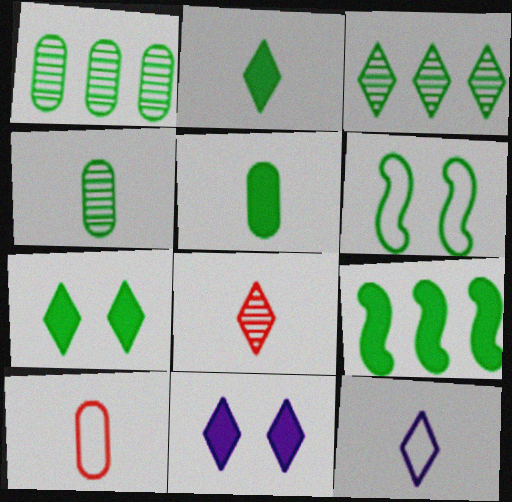[[1, 2, 6], 
[2, 8, 12], 
[3, 5, 6], 
[5, 7, 9]]